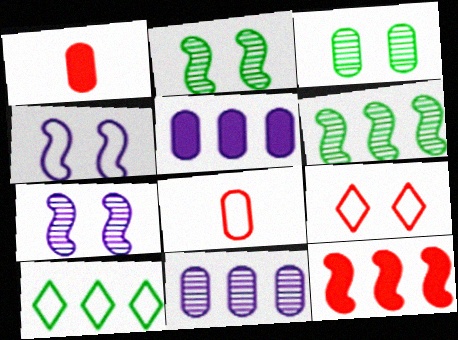[[1, 7, 10], 
[3, 5, 8], 
[4, 8, 10], 
[10, 11, 12]]